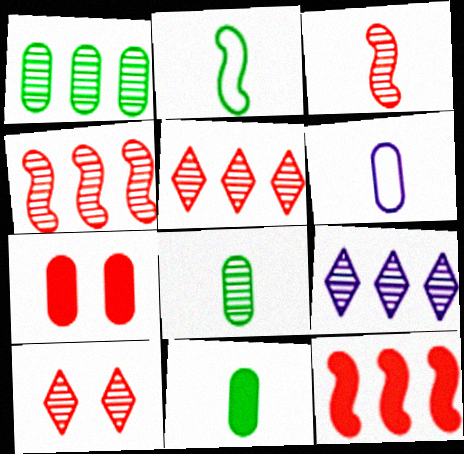[[1, 4, 9], 
[1, 6, 7], 
[2, 7, 9]]